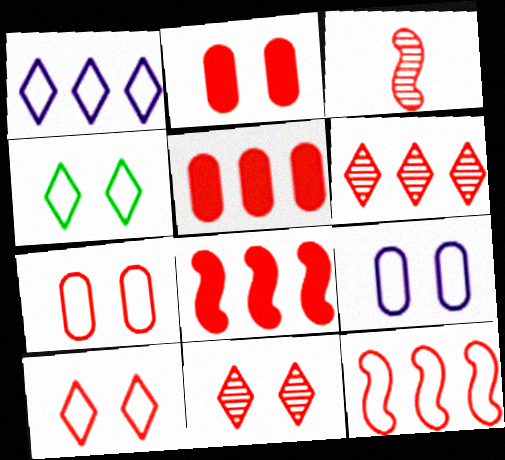[[3, 5, 10], 
[5, 6, 12]]